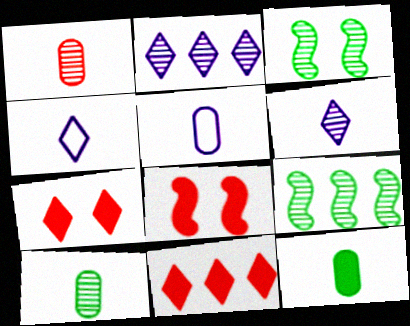[[1, 2, 3], 
[1, 5, 12], 
[3, 5, 11], 
[5, 7, 9]]